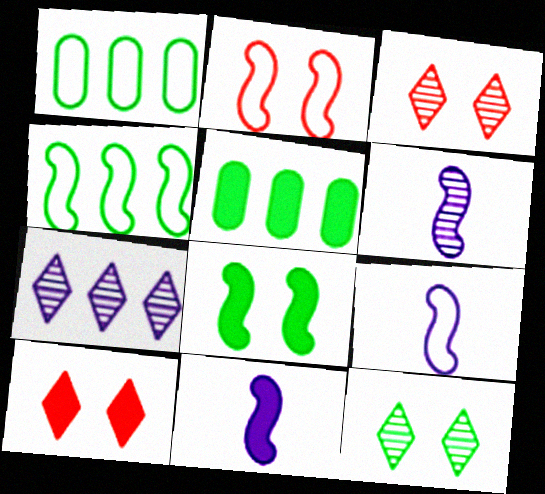[[1, 3, 11], 
[1, 6, 10], 
[2, 4, 9], 
[3, 5, 9], 
[5, 10, 11], 
[6, 9, 11]]